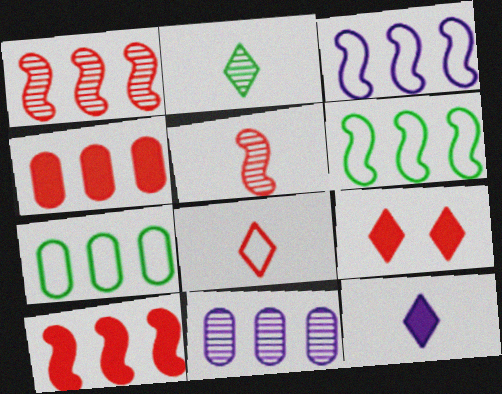[[2, 8, 12], 
[4, 7, 11]]